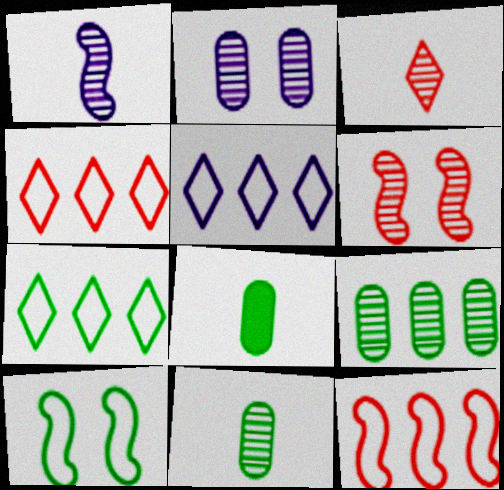[[1, 3, 11], 
[4, 5, 7], 
[5, 6, 8]]